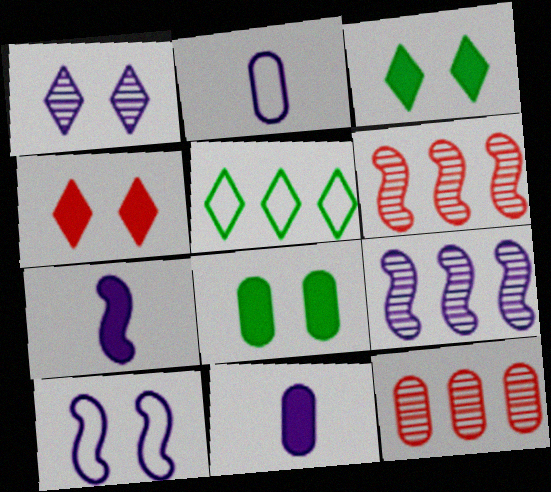[[2, 3, 6], 
[2, 8, 12], 
[7, 9, 10]]